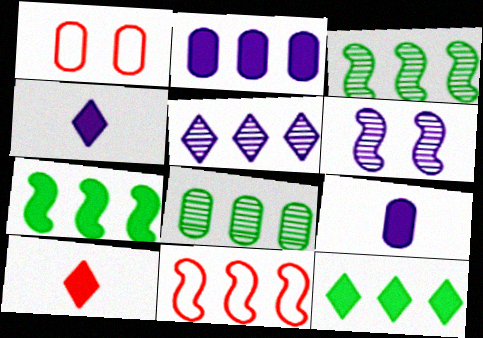[[1, 3, 4], 
[1, 8, 9]]